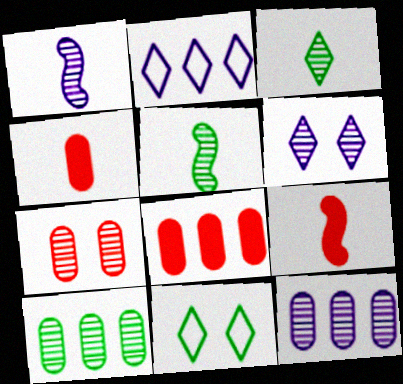[[1, 6, 12], 
[1, 8, 11], 
[9, 11, 12]]